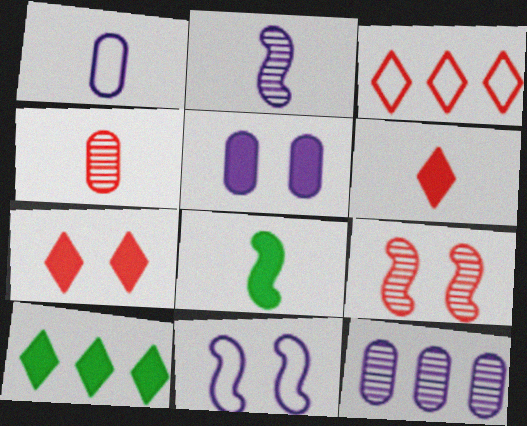[[1, 5, 12], 
[1, 9, 10], 
[4, 10, 11]]